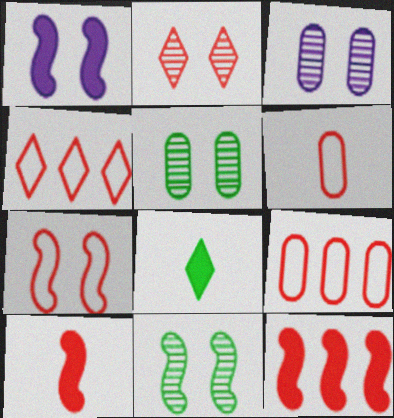[[1, 7, 11], 
[2, 3, 11], 
[2, 6, 12], 
[2, 9, 10], 
[4, 6, 7]]